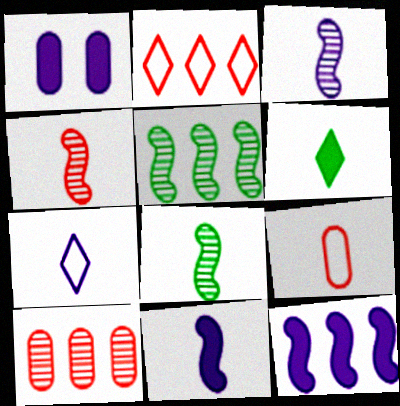[[1, 2, 8], 
[3, 4, 8], 
[3, 6, 9]]